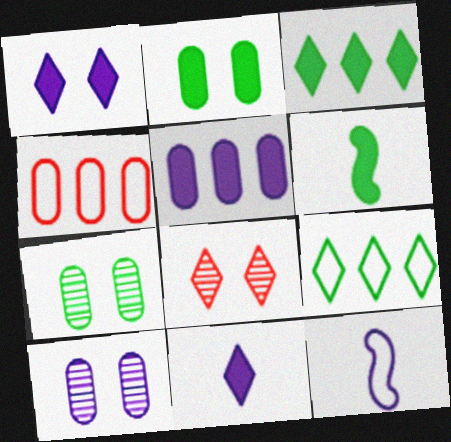[[2, 3, 6], 
[6, 7, 9], 
[8, 9, 11]]